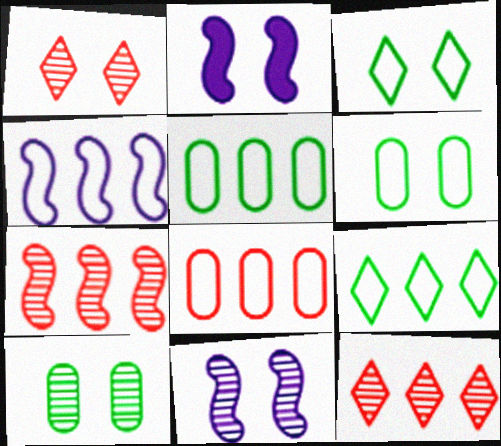[[1, 2, 6], 
[1, 10, 11], 
[4, 8, 9]]